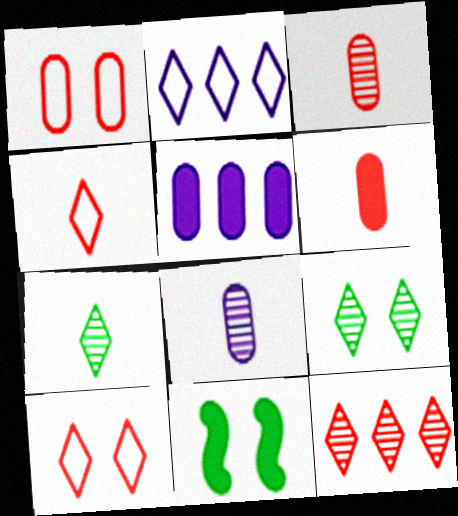[[2, 3, 11]]